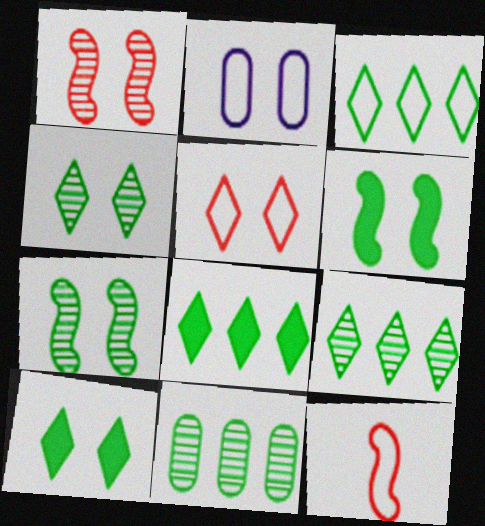[[1, 2, 10], 
[2, 3, 12], 
[3, 8, 9]]